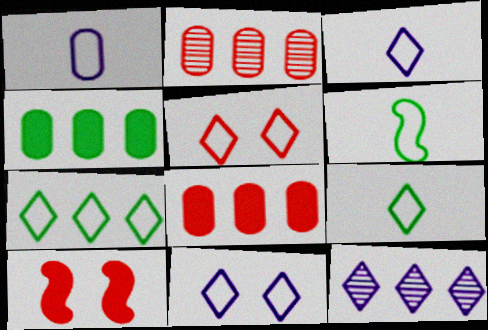[[3, 5, 7]]